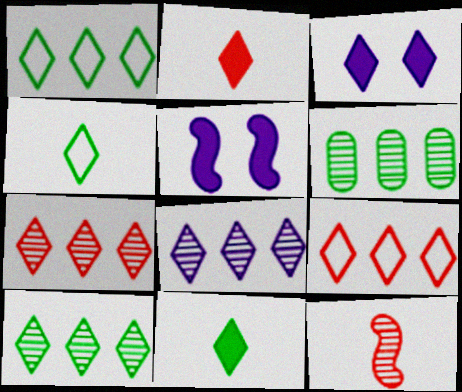[[3, 4, 7], 
[7, 8, 10]]